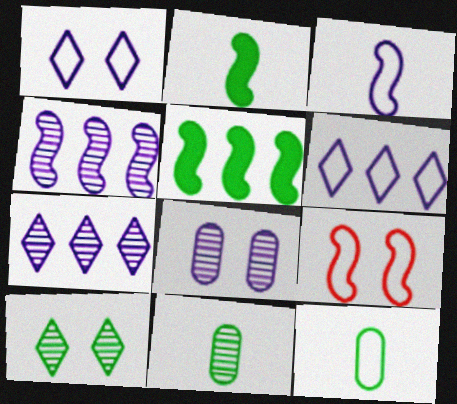[[2, 4, 9], 
[5, 10, 12], 
[6, 9, 12]]